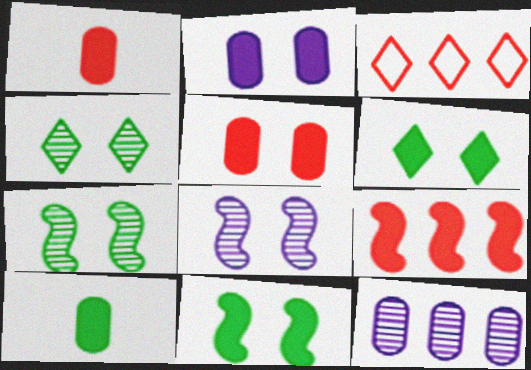[[3, 8, 10]]